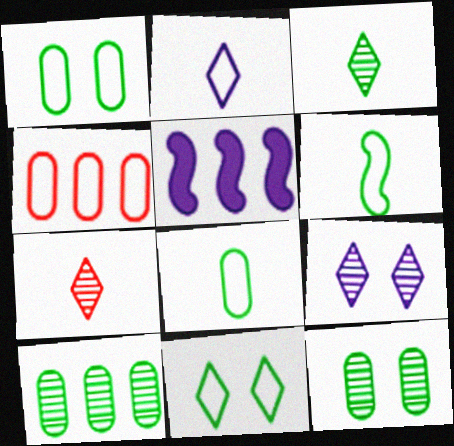[[1, 5, 7]]